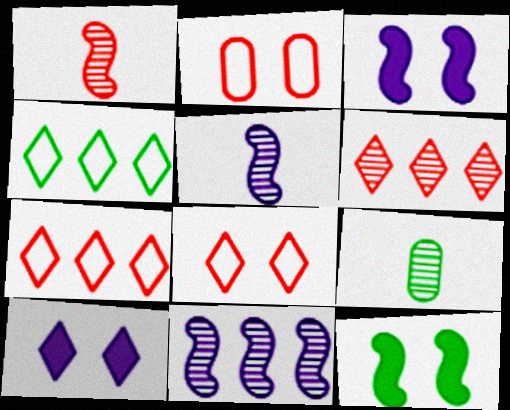[[3, 7, 9], 
[4, 9, 12]]